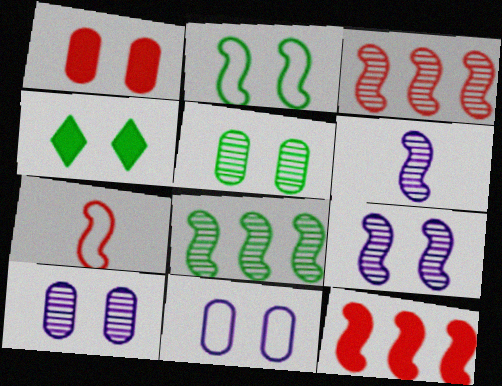[[1, 5, 11], 
[2, 4, 5], 
[2, 6, 12]]